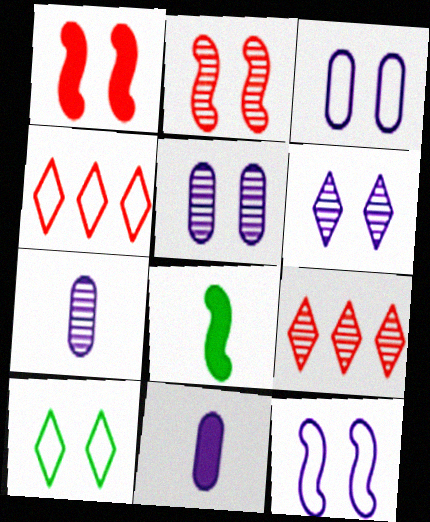[[1, 5, 10], 
[3, 8, 9], 
[4, 5, 8]]